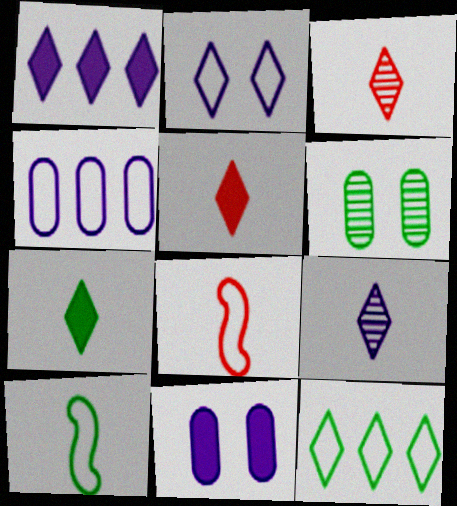[[1, 2, 9], 
[1, 6, 8]]